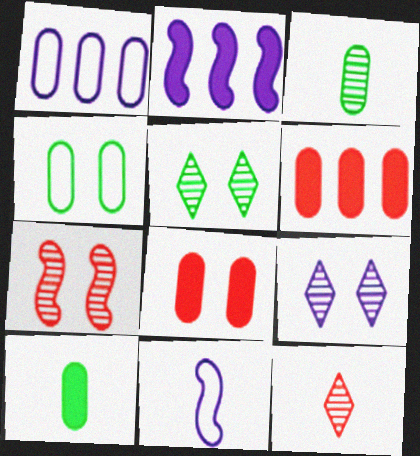[[1, 3, 8], 
[2, 4, 12], 
[5, 6, 11], 
[10, 11, 12]]